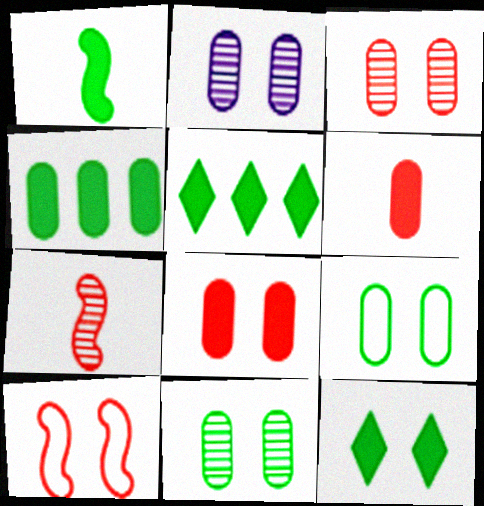[[1, 4, 12], 
[2, 3, 11], 
[2, 8, 9], 
[2, 10, 12]]